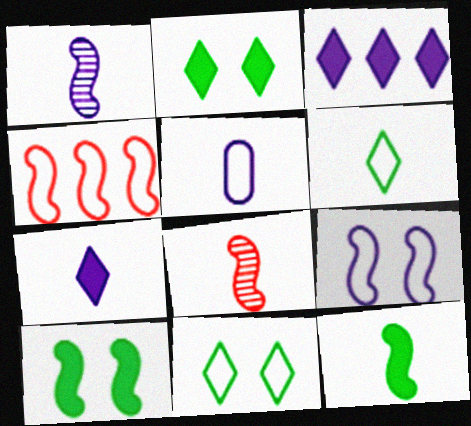[[1, 4, 10], 
[1, 5, 7], 
[4, 5, 11]]